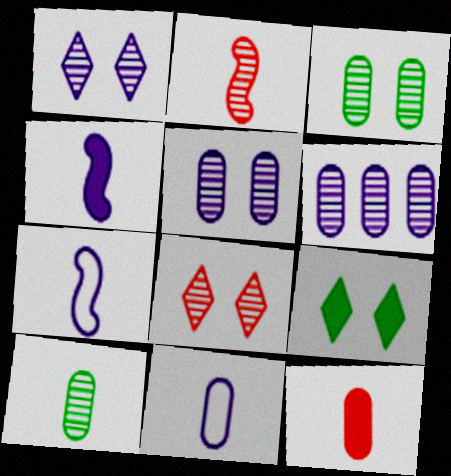[[10, 11, 12]]